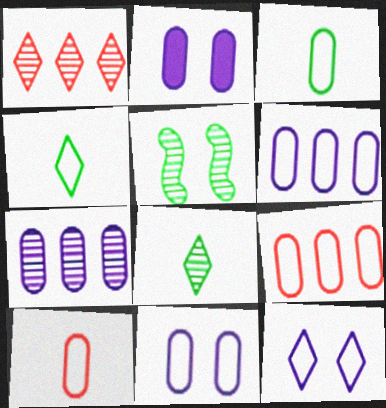[[3, 9, 11]]